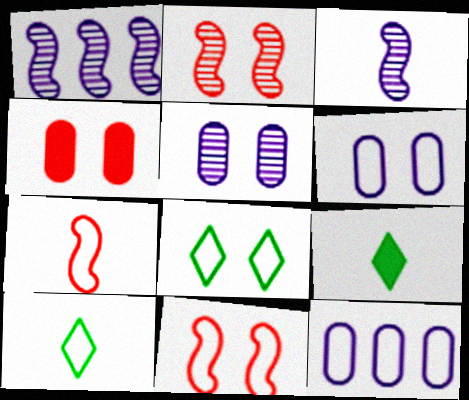[[1, 4, 10], 
[2, 9, 12], 
[6, 8, 11], 
[7, 8, 12], 
[10, 11, 12]]